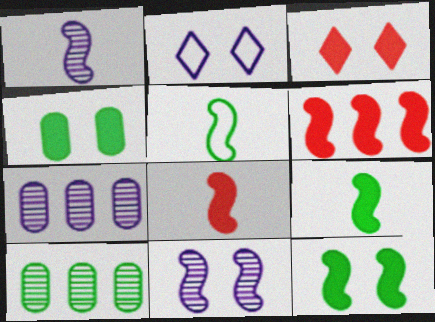[[1, 5, 8], 
[2, 8, 10], 
[3, 5, 7], 
[5, 6, 11]]